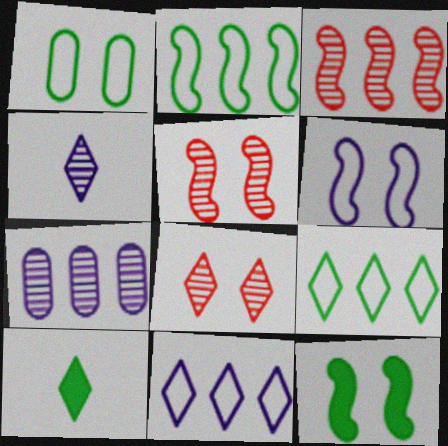[[5, 6, 12], 
[8, 10, 11]]